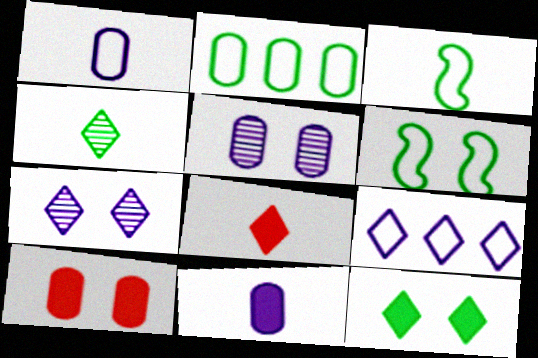[[6, 7, 10]]